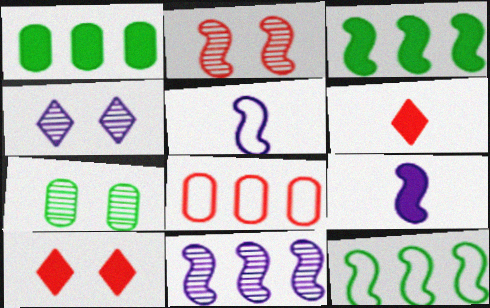[[1, 9, 10], 
[2, 3, 5], 
[2, 4, 7], 
[2, 6, 8], 
[2, 9, 12]]